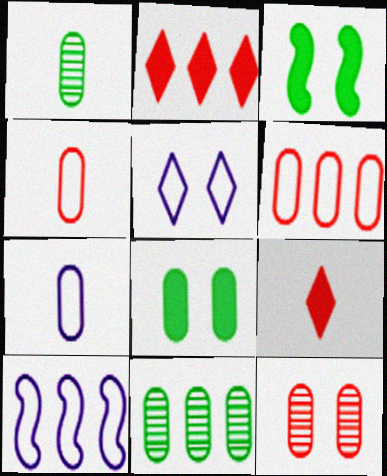[[2, 10, 11], 
[3, 5, 12], 
[5, 7, 10]]